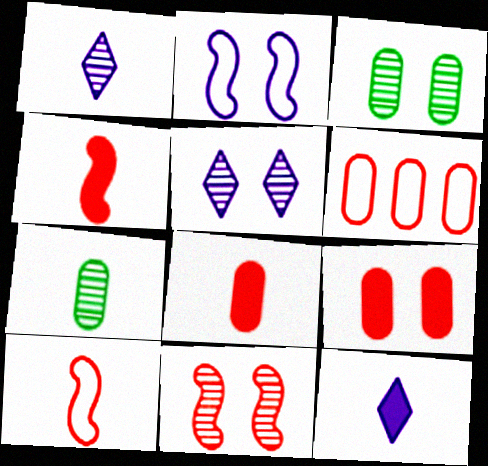[[3, 5, 11], 
[7, 10, 12]]